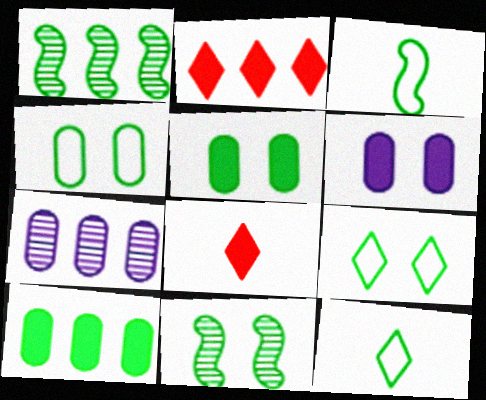[[1, 5, 12], 
[5, 9, 11], 
[10, 11, 12]]